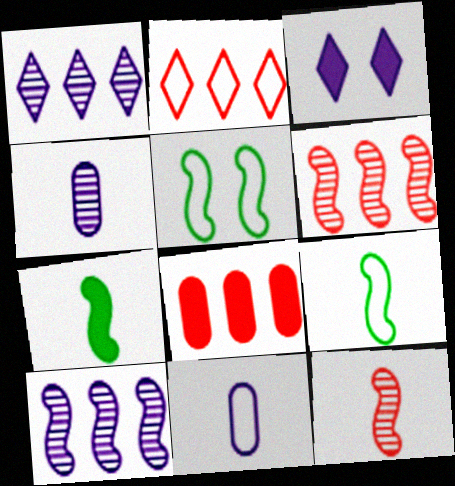[[2, 5, 11], 
[2, 6, 8], 
[3, 7, 8], 
[3, 10, 11]]